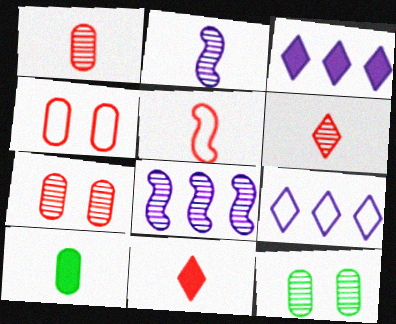[[1, 5, 11], 
[3, 5, 12], 
[6, 8, 12]]